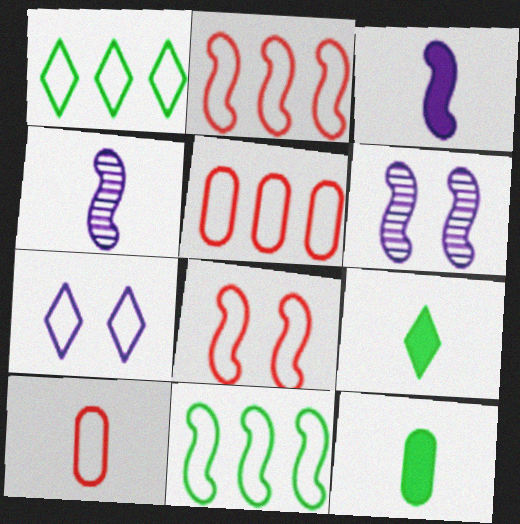[[4, 9, 10], 
[5, 6, 9], 
[7, 10, 11]]